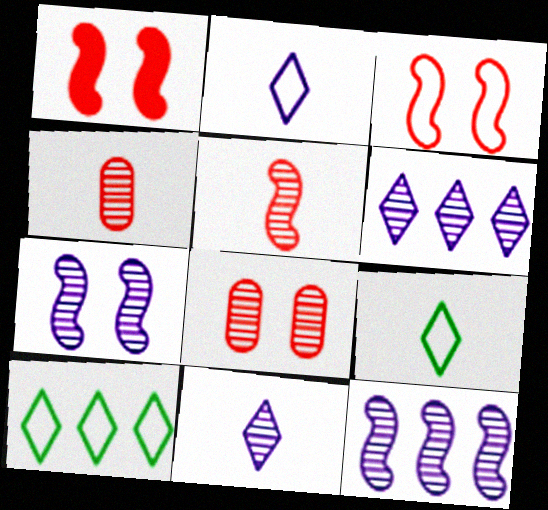[]